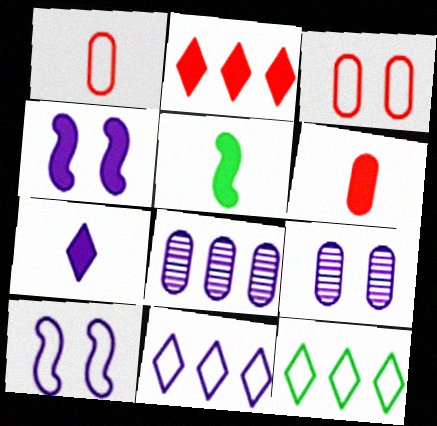[[1, 10, 12], 
[5, 6, 7], 
[7, 8, 10]]